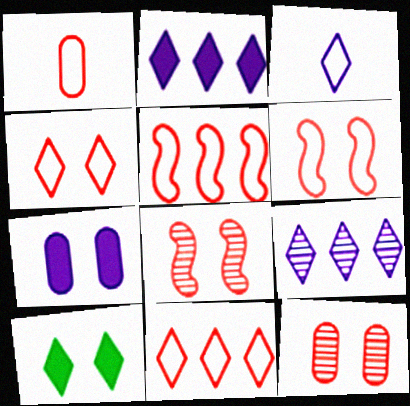[[1, 4, 5], 
[1, 6, 11]]